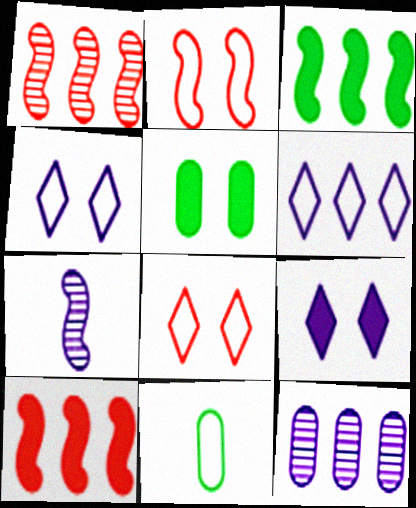[[1, 9, 11], 
[2, 3, 7], 
[2, 6, 11]]